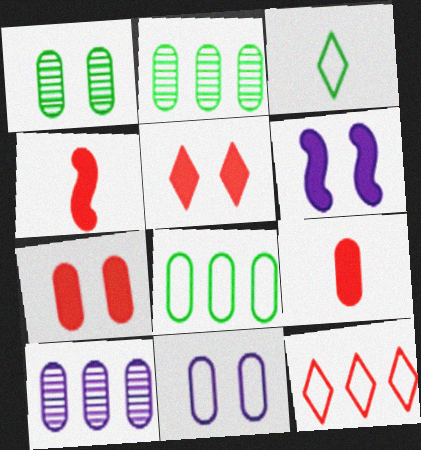[[1, 7, 11], 
[2, 9, 11]]